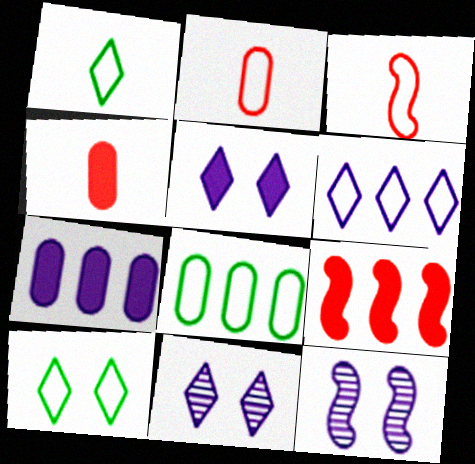[]